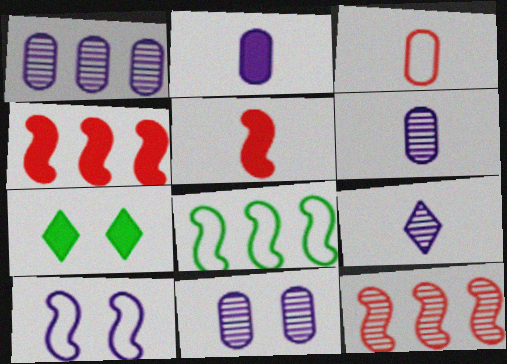[[1, 6, 11], 
[2, 4, 7]]